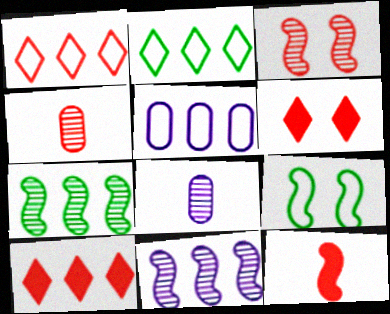[[5, 7, 10], 
[8, 9, 10], 
[9, 11, 12]]